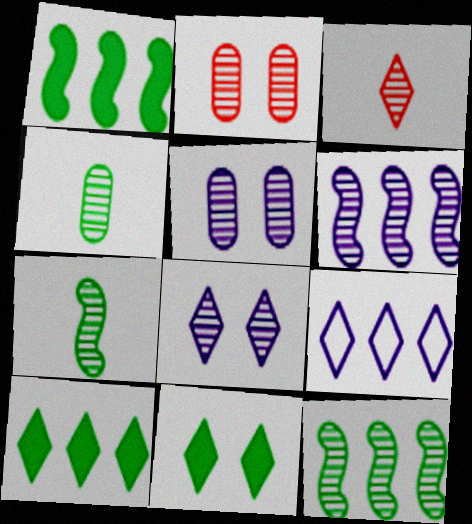[[3, 5, 12], 
[3, 9, 11]]